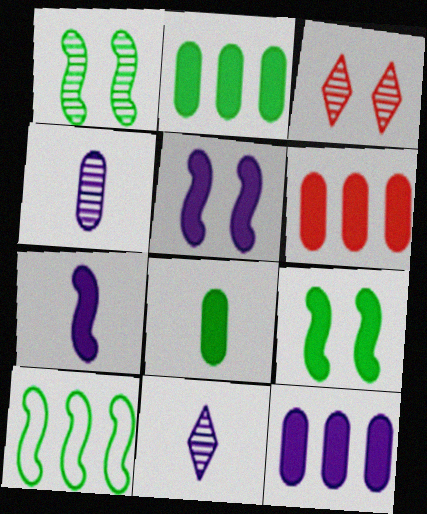[[2, 6, 12]]